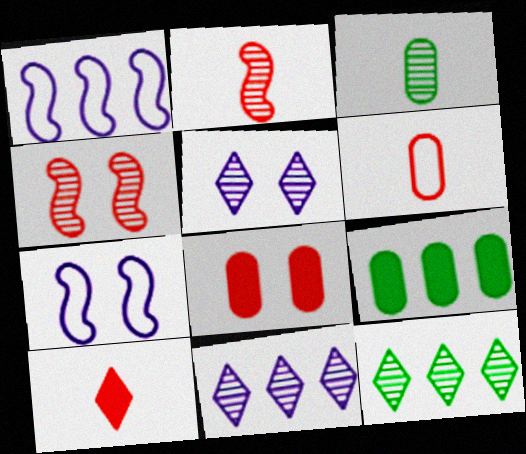[[2, 6, 10], 
[3, 4, 11]]